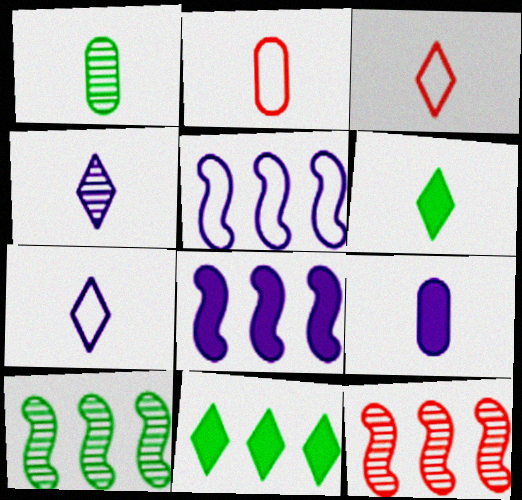[[1, 2, 9], 
[3, 4, 6]]